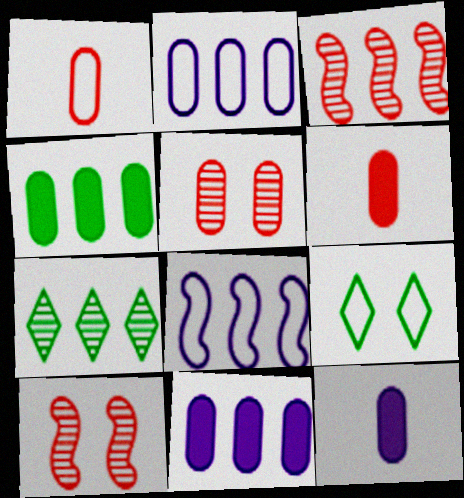[[1, 8, 9], 
[3, 9, 12]]